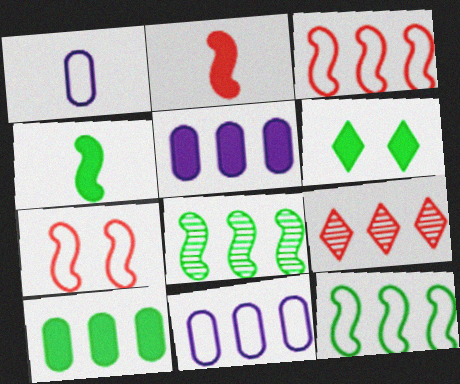[[2, 5, 6], 
[4, 6, 10], 
[5, 9, 12]]